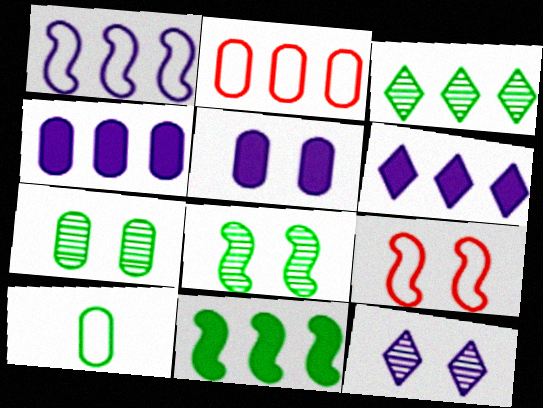[]